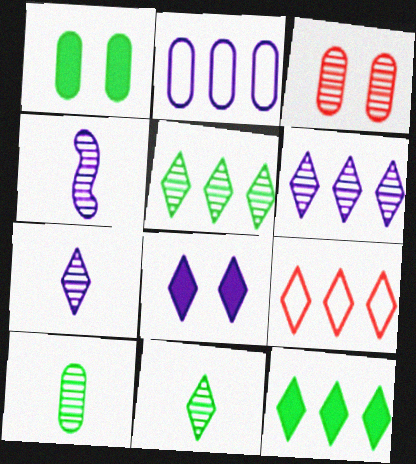[[1, 4, 9], 
[2, 4, 8], 
[3, 4, 5], 
[6, 9, 12], 
[8, 9, 11]]